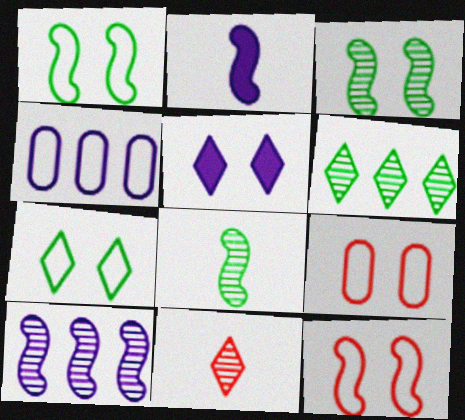[[2, 6, 9], 
[3, 5, 9]]